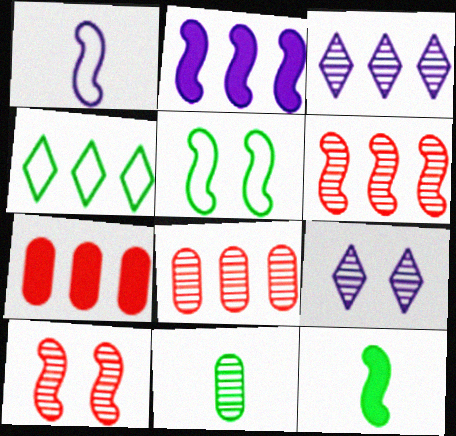[[2, 4, 8], 
[3, 10, 11], 
[6, 9, 11]]